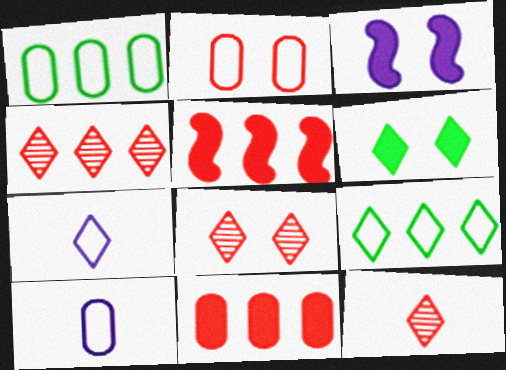[[1, 2, 10], 
[1, 3, 12], 
[2, 5, 12], 
[4, 6, 7], 
[4, 8, 12]]